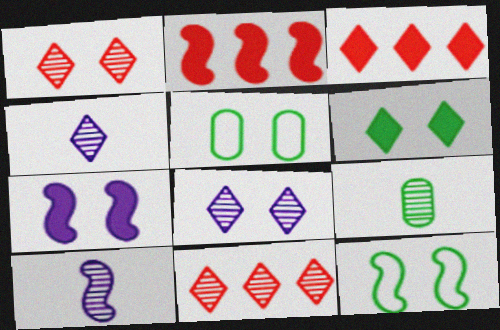[[1, 5, 7], 
[2, 4, 5], 
[2, 10, 12], 
[3, 5, 10]]